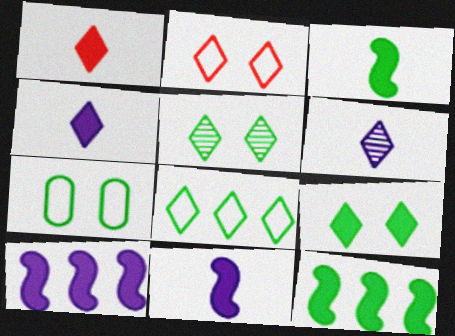[]